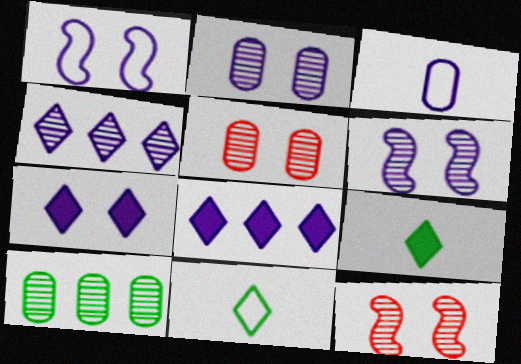[[1, 2, 7], 
[3, 6, 8]]